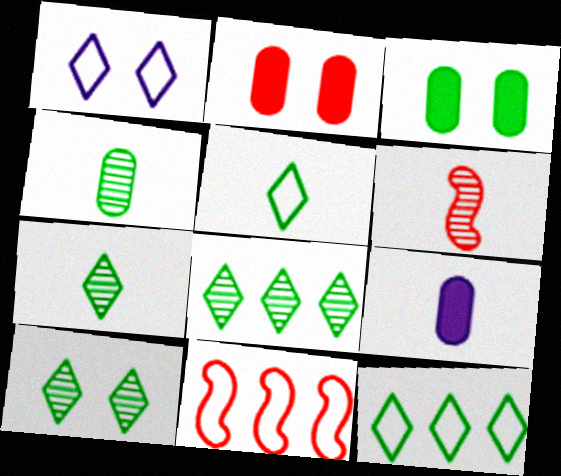[[5, 6, 9], 
[7, 8, 10], 
[9, 10, 11]]